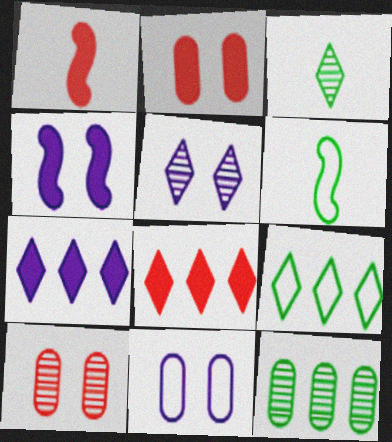[[1, 2, 8], 
[4, 5, 11], 
[6, 7, 10]]